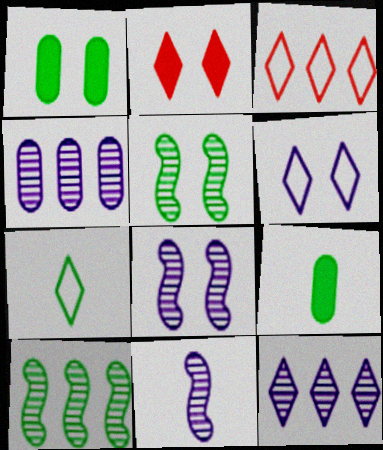[[1, 3, 11], 
[1, 7, 10], 
[2, 7, 12], 
[3, 6, 7], 
[3, 8, 9]]